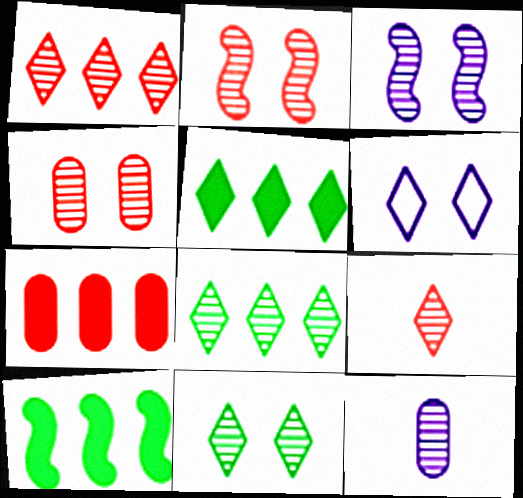[[2, 8, 12], 
[3, 4, 11], 
[5, 6, 9]]